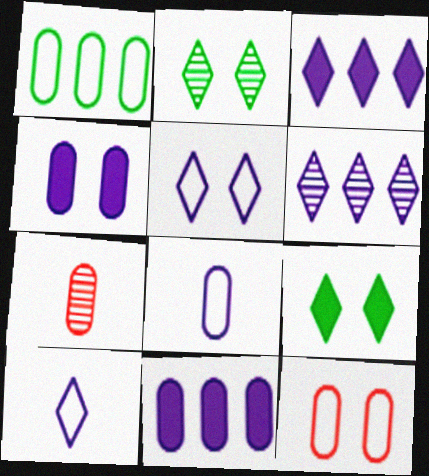[[1, 4, 7], 
[1, 8, 12]]